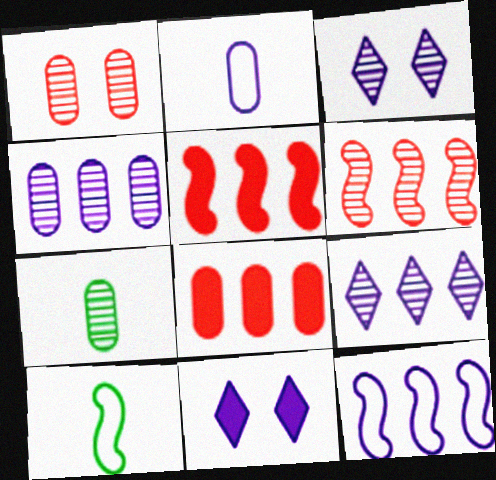[[1, 4, 7], 
[3, 6, 7], 
[3, 8, 10]]